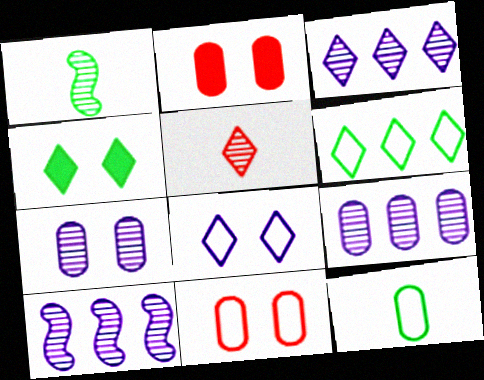[[2, 9, 12], 
[3, 9, 10]]